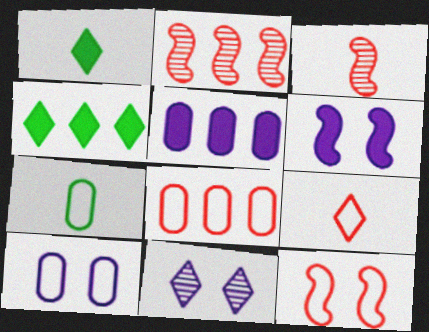[[1, 2, 10], 
[3, 4, 10], 
[4, 9, 11], 
[6, 10, 11], 
[7, 8, 10], 
[8, 9, 12]]